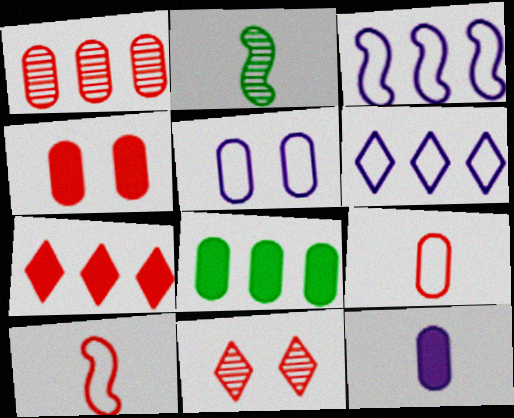[[1, 4, 9], 
[2, 4, 6], 
[2, 5, 7], 
[4, 8, 12]]